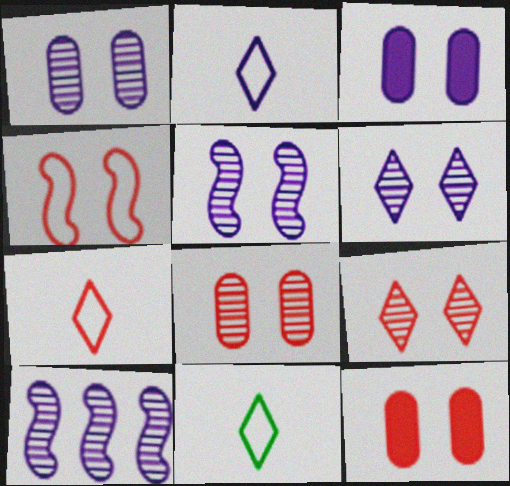[[1, 5, 6], 
[2, 3, 10], 
[2, 7, 11], 
[4, 9, 12], 
[10, 11, 12]]